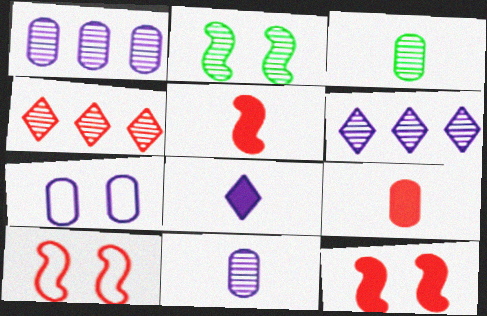[[2, 4, 11], 
[4, 9, 10]]